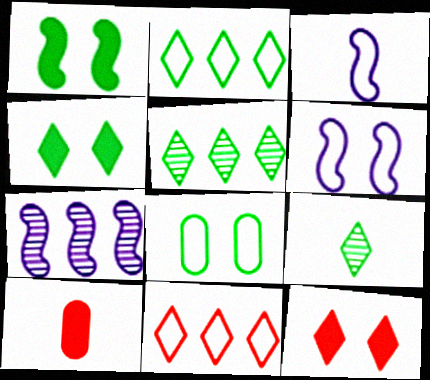[[2, 4, 9], 
[3, 8, 11], 
[3, 9, 10], 
[5, 6, 10]]